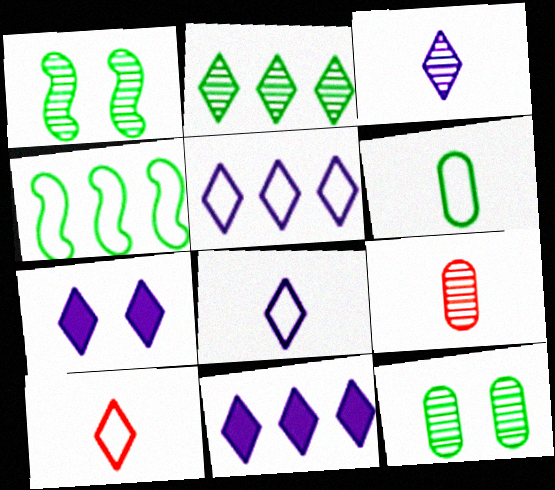[[2, 7, 10], 
[3, 5, 7], 
[4, 7, 9]]